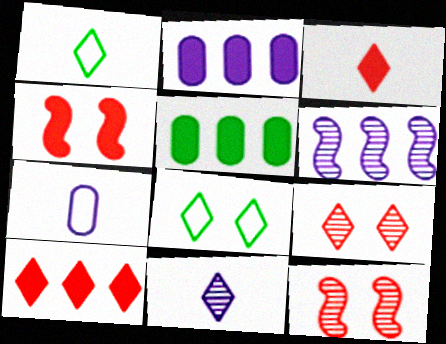[[1, 2, 12], 
[1, 3, 11], 
[8, 10, 11]]